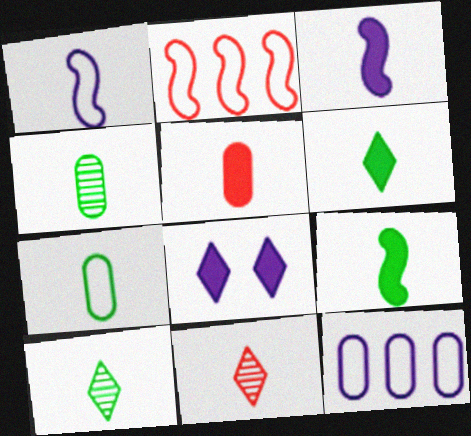[[1, 5, 10], 
[2, 4, 8], 
[3, 5, 6], 
[3, 7, 11], 
[7, 9, 10]]